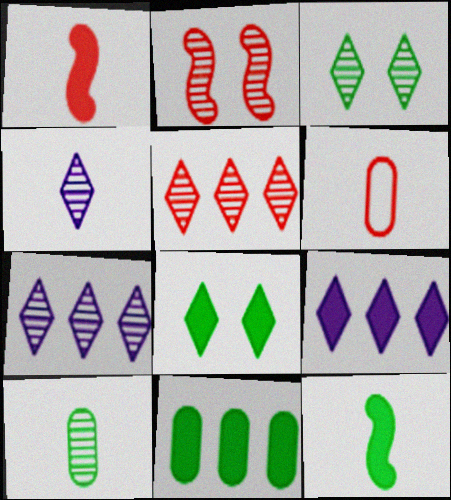[[2, 7, 10], 
[3, 4, 5], 
[4, 6, 12], 
[8, 11, 12]]